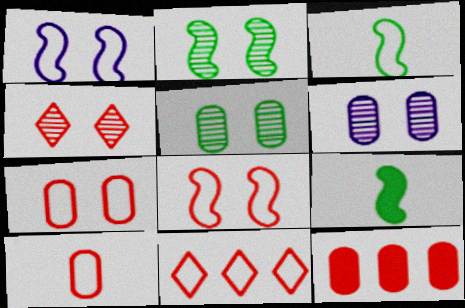[[2, 4, 6], 
[6, 9, 11], 
[8, 10, 11]]